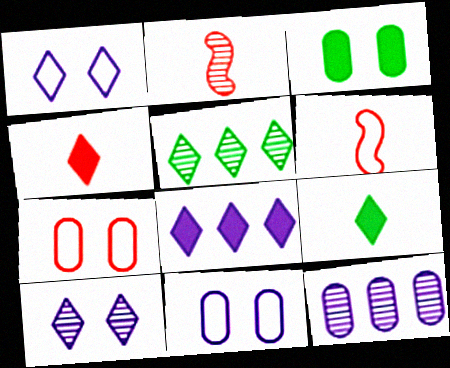[[1, 4, 5]]